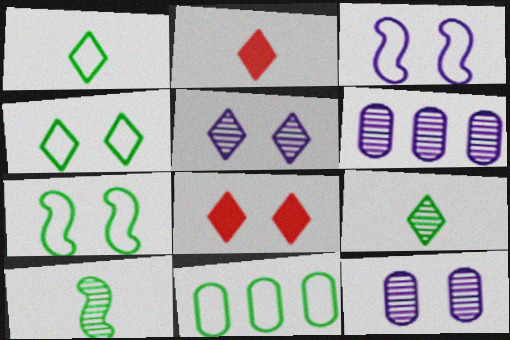[[1, 7, 11], 
[2, 6, 7], 
[4, 5, 8], 
[7, 8, 12]]